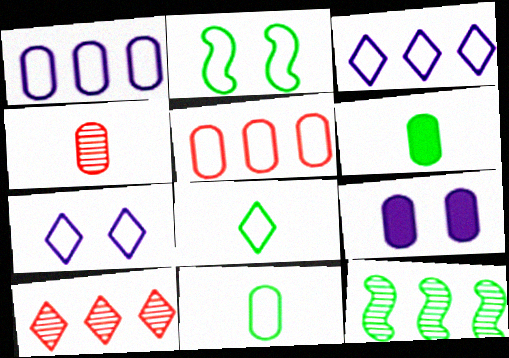[]